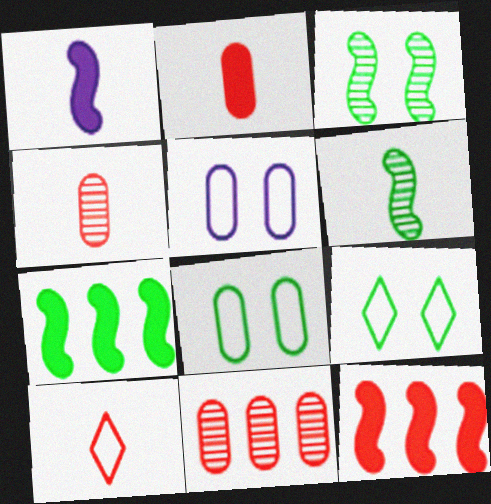[[1, 9, 11]]